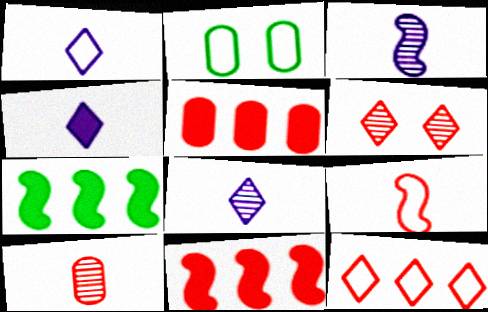[[1, 4, 8], 
[2, 8, 11], 
[5, 6, 9]]